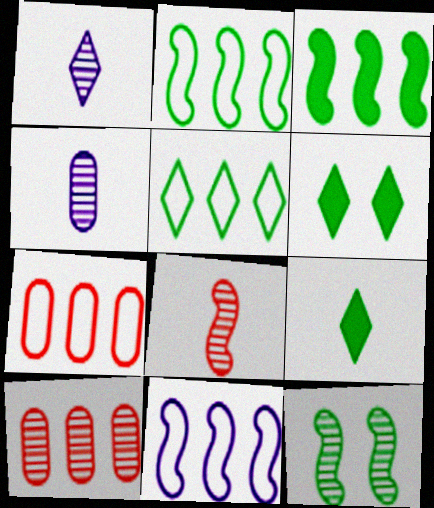[[1, 10, 12], 
[5, 7, 11]]